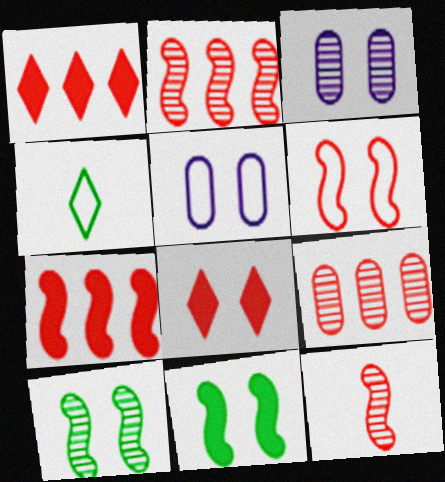[[3, 4, 7], 
[5, 8, 10], 
[6, 7, 12]]